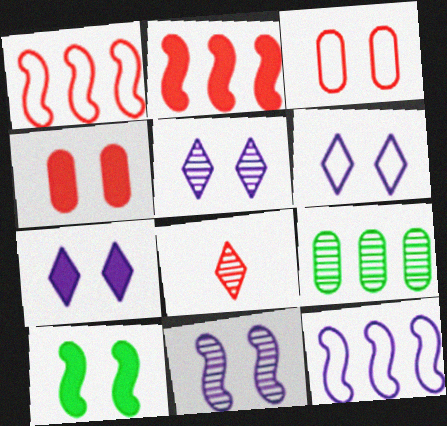[[1, 4, 8], 
[2, 3, 8], 
[3, 5, 10], 
[4, 7, 10], 
[5, 6, 7], 
[8, 9, 11]]